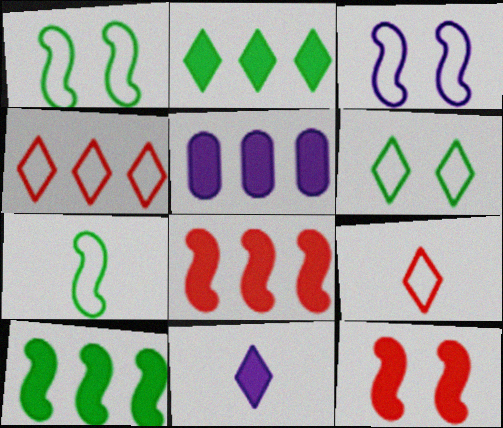[[2, 5, 8]]